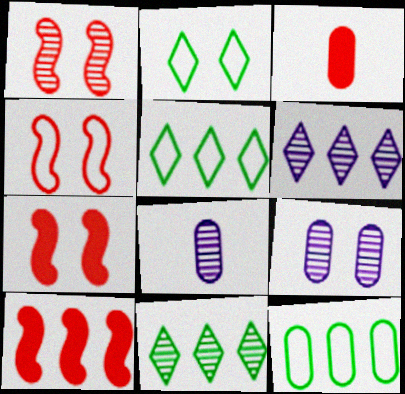[[1, 4, 7], 
[1, 8, 11], 
[2, 7, 9], 
[2, 8, 10], 
[3, 9, 12], 
[5, 7, 8], 
[6, 10, 12]]